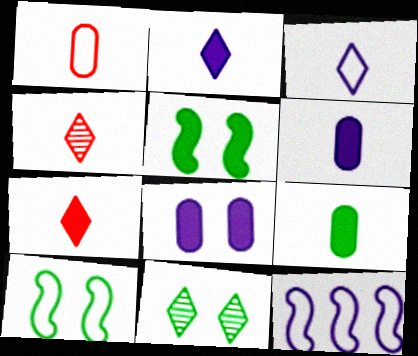[]